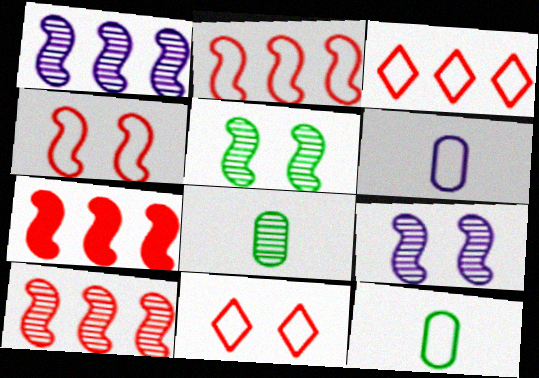[[2, 7, 10]]